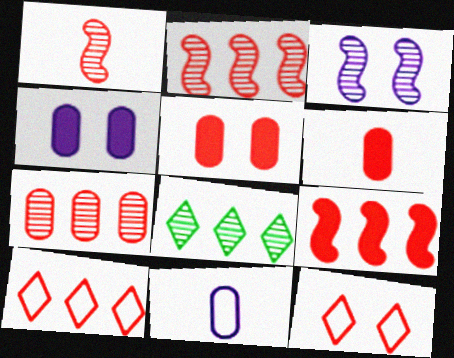[[1, 5, 10], 
[2, 6, 12], 
[7, 9, 10]]